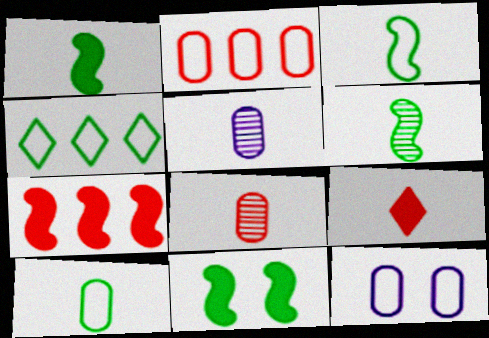[[1, 3, 6], 
[2, 10, 12], 
[3, 5, 9]]